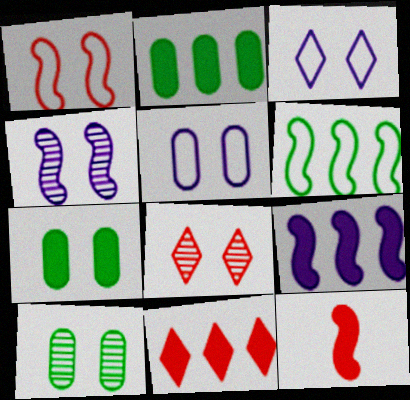[[2, 9, 11], 
[4, 6, 12], 
[4, 8, 10]]